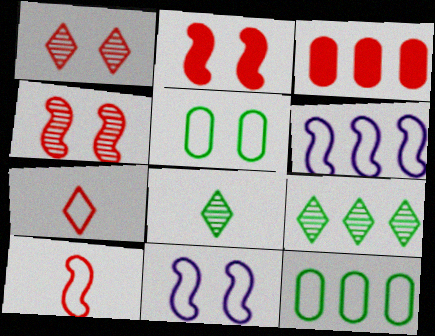[[1, 3, 10], 
[3, 4, 7], 
[3, 6, 9], 
[3, 8, 11], 
[5, 6, 7], 
[7, 11, 12]]